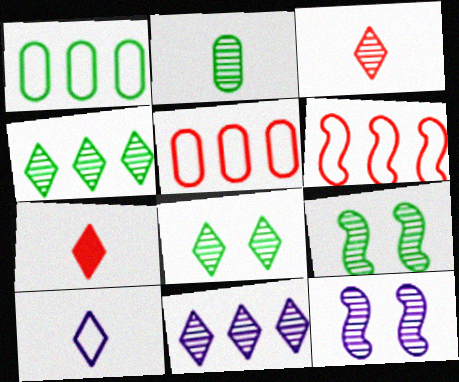[[1, 7, 12], 
[2, 4, 9], 
[3, 8, 11]]